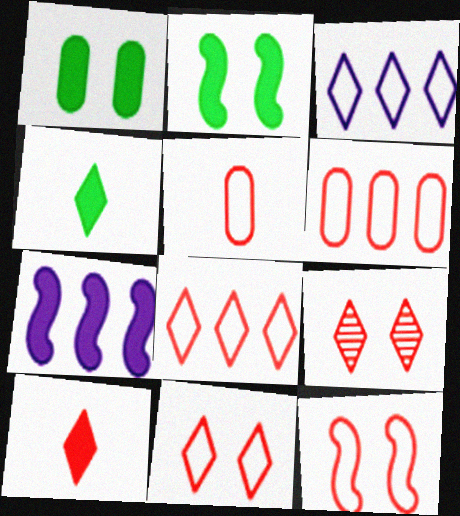[[1, 7, 10], 
[3, 4, 9], 
[5, 8, 12], 
[8, 9, 10]]